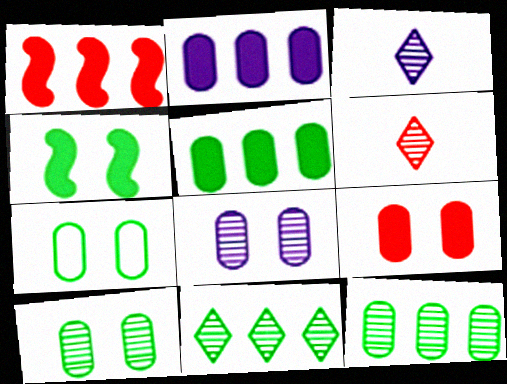[[1, 3, 7], 
[7, 8, 9]]